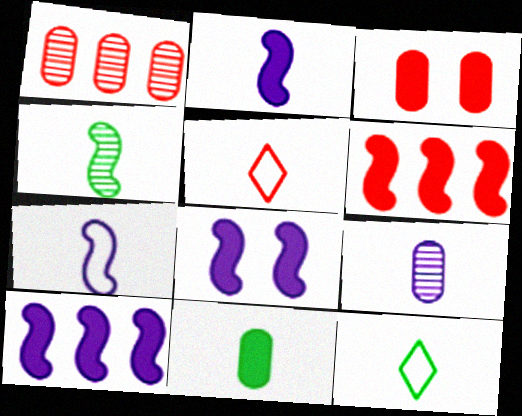[[1, 8, 12], 
[2, 8, 10], 
[4, 11, 12]]